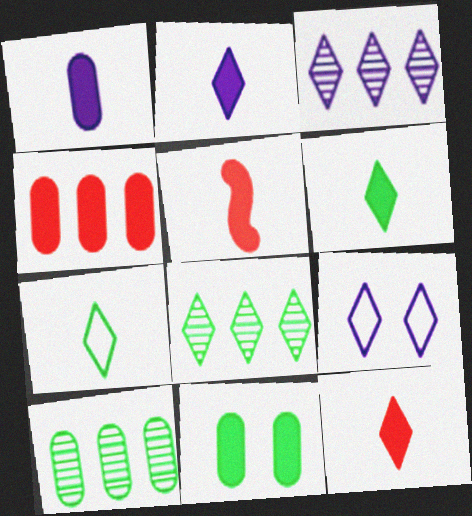[[1, 4, 11], 
[1, 5, 6], 
[2, 3, 9], 
[2, 6, 12], 
[5, 9, 10], 
[8, 9, 12]]